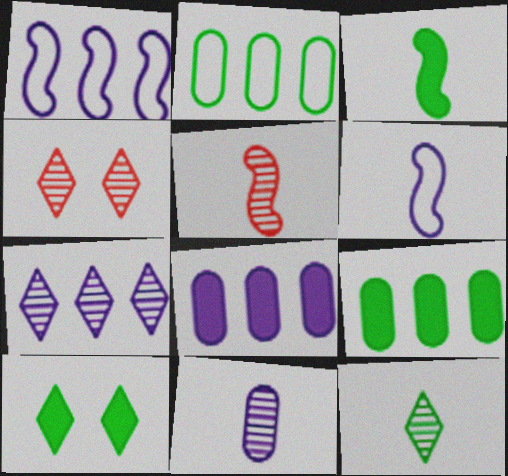[[1, 7, 8], 
[3, 5, 6], 
[3, 9, 10], 
[4, 6, 9], 
[4, 7, 12], 
[5, 11, 12]]